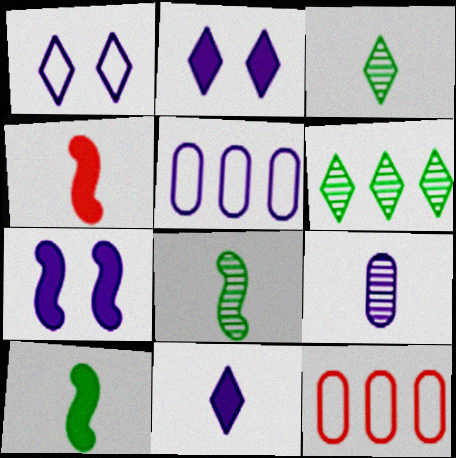[[2, 8, 12], 
[3, 7, 12]]